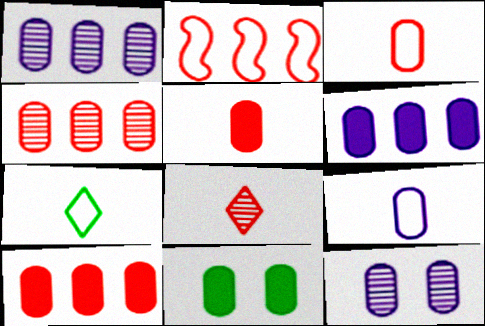[[1, 3, 11], 
[4, 9, 11], 
[5, 6, 11], 
[6, 9, 12]]